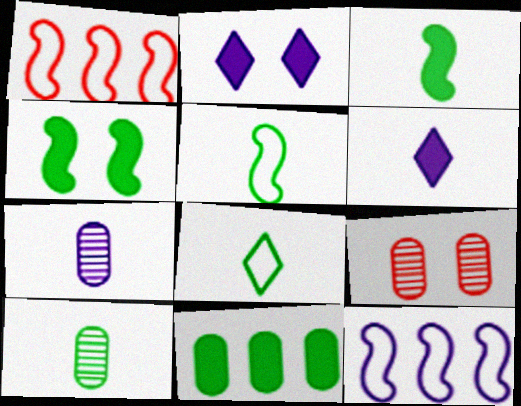[[1, 2, 10], 
[2, 7, 12], 
[3, 8, 10]]